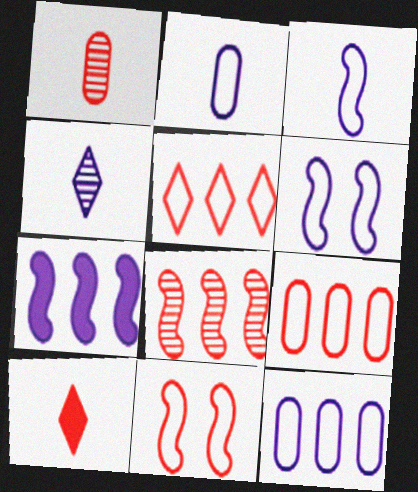[]